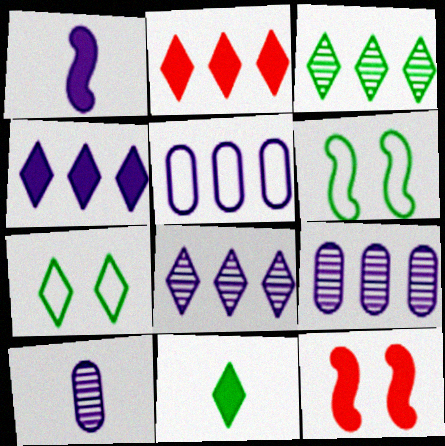[[2, 6, 10], 
[3, 7, 11]]